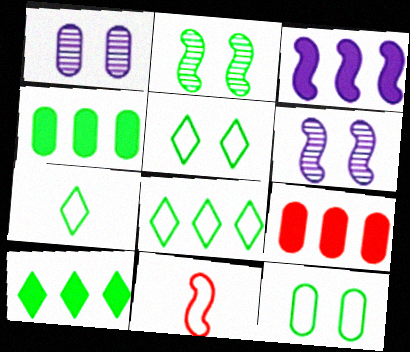[[1, 10, 11], 
[2, 3, 11], 
[2, 4, 7], 
[3, 9, 10], 
[5, 7, 8], 
[6, 7, 9]]